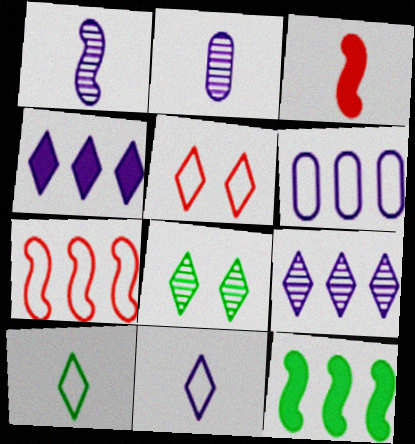[[2, 3, 10], 
[2, 5, 12], 
[3, 6, 8]]